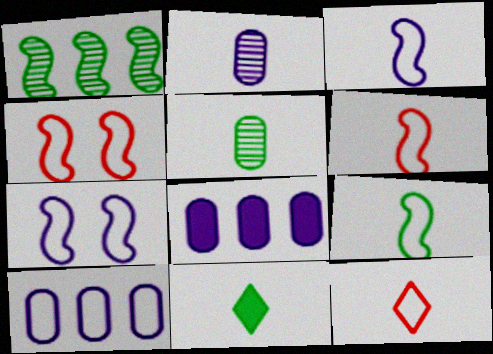[[2, 6, 11], 
[3, 6, 9], 
[5, 9, 11]]